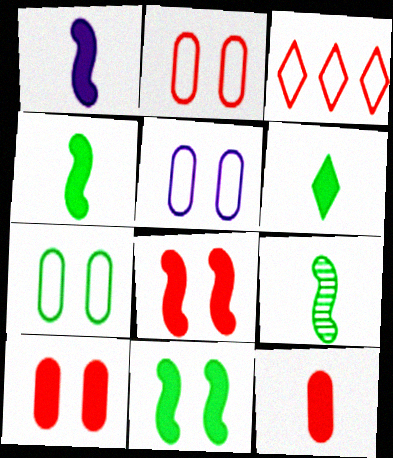[[1, 6, 12], 
[2, 5, 7]]